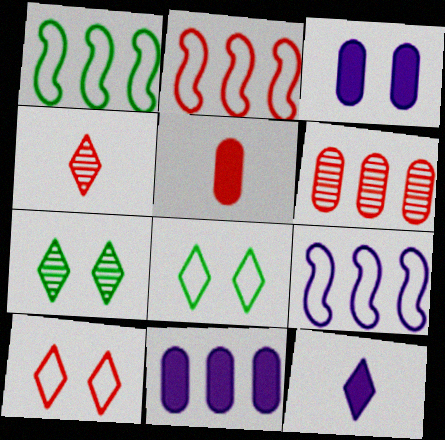[[1, 2, 9], 
[1, 3, 4], 
[5, 7, 9]]